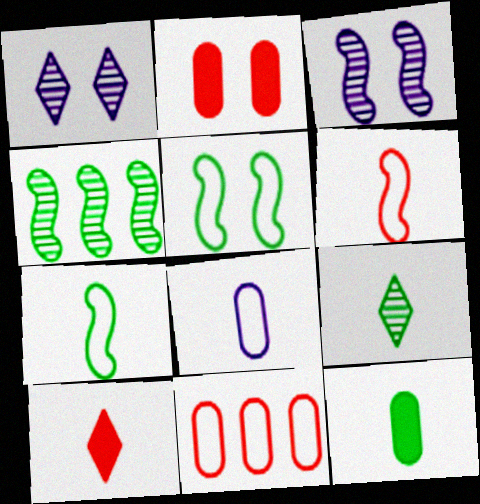[[1, 2, 5], 
[7, 9, 12]]